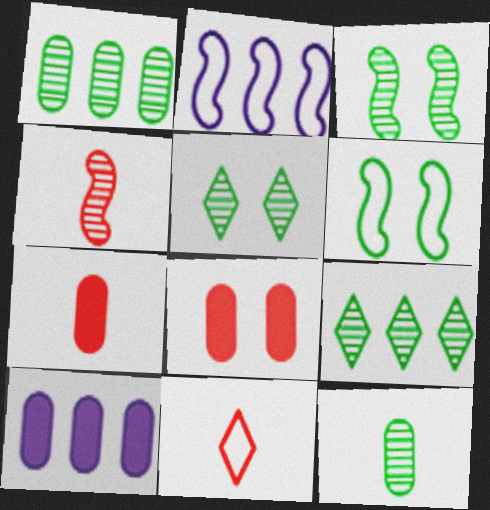[[2, 5, 7], 
[3, 9, 12], 
[3, 10, 11], 
[4, 7, 11]]